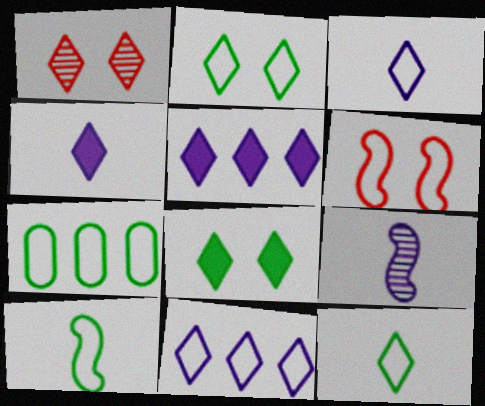[[1, 5, 12], 
[2, 7, 10], 
[3, 6, 7]]